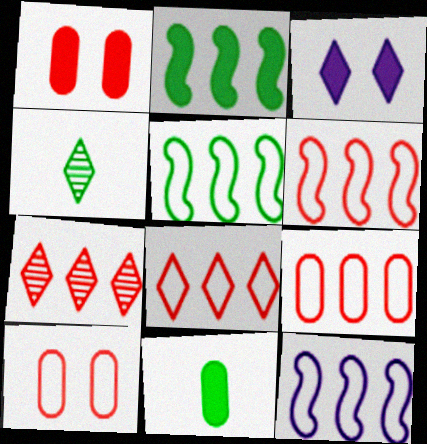[[1, 4, 12], 
[3, 4, 8], 
[5, 6, 12], 
[6, 8, 9]]